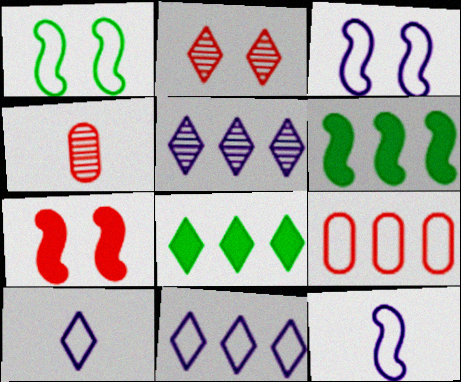[[1, 9, 10], 
[2, 8, 10], 
[3, 4, 8], 
[5, 6, 9]]